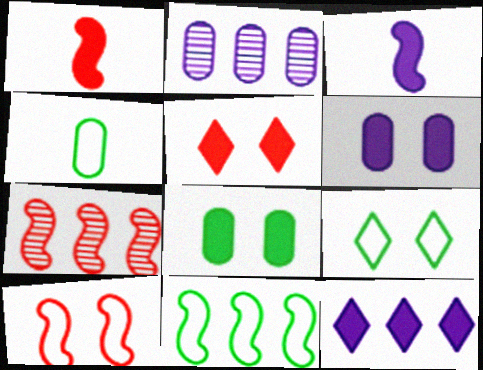[[1, 2, 9], 
[1, 7, 10], 
[1, 8, 12], 
[3, 6, 12], 
[4, 9, 11]]